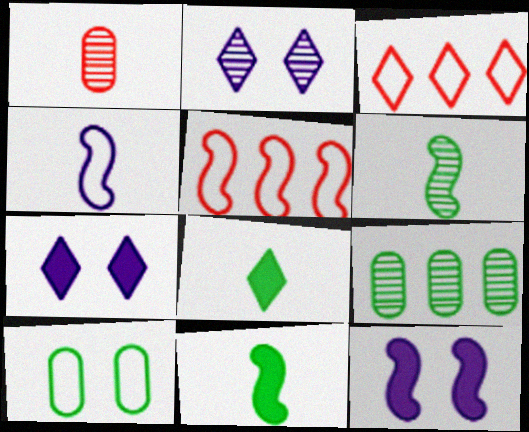[[1, 4, 8], 
[2, 3, 8], 
[3, 4, 10], 
[5, 6, 12]]